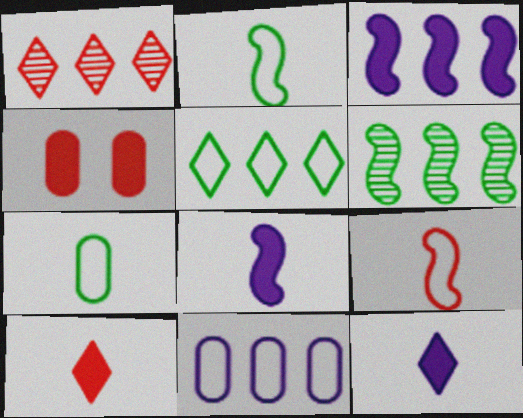[[1, 4, 9]]